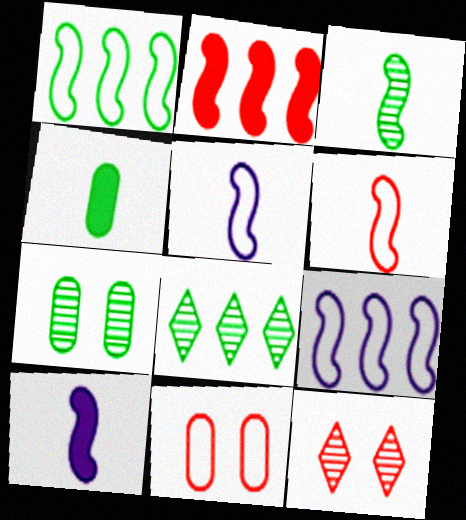[[3, 6, 10], 
[3, 7, 8], 
[4, 9, 12], 
[8, 10, 11]]